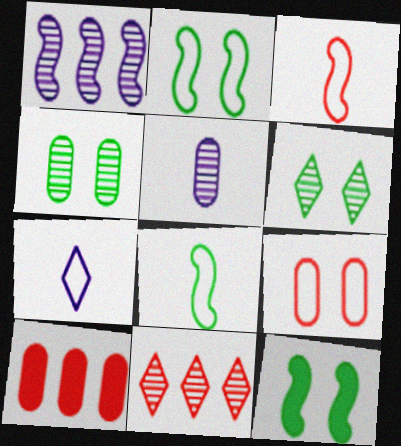[[1, 3, 12]]